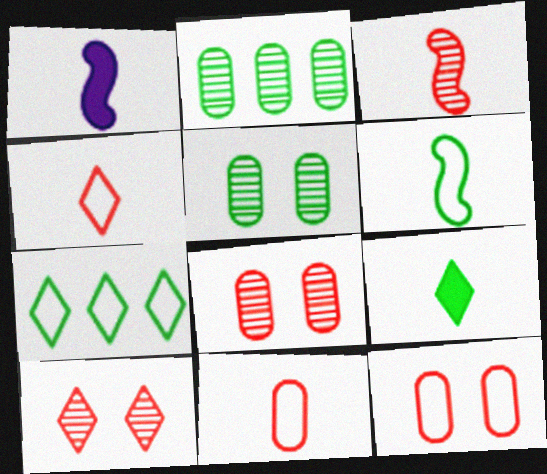[[1, 3, 6], 
[1, 7, 8]]